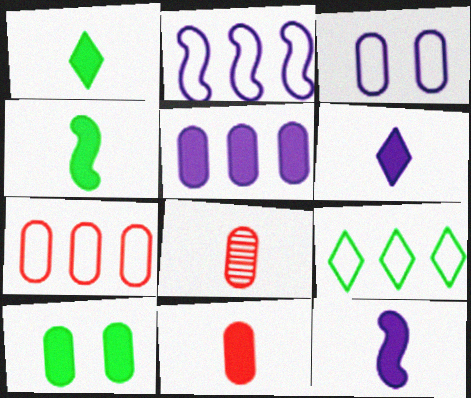[[1, 11, 12], 
[2, 7, 9], 
[4, 6, 11], 
[5, 10, 11]]